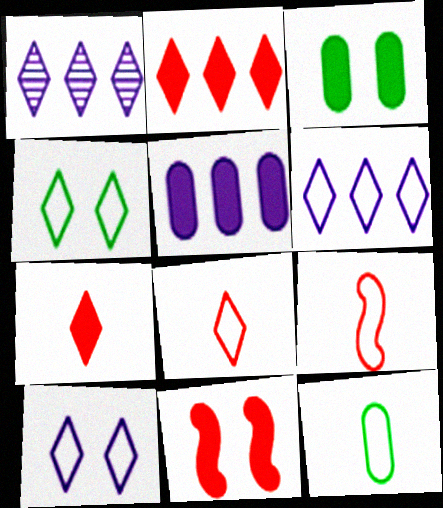[[1, 3, 9], 
[1, 4, 7], 
[1, 11, 12], 
[4, 6, 8]]